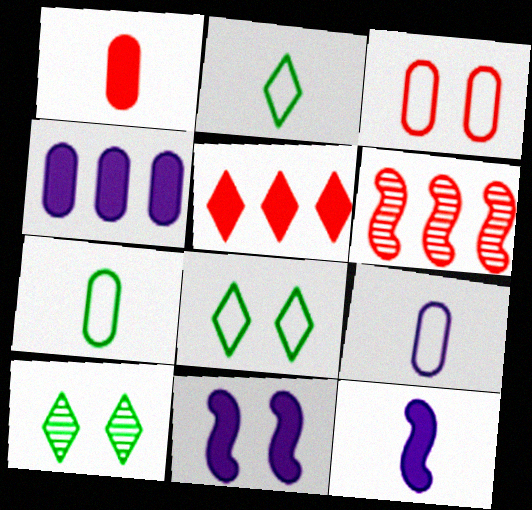[[3, 10, 11]]